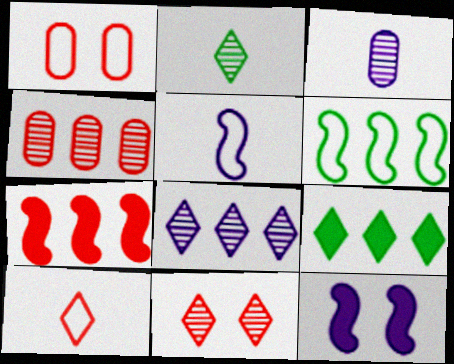[[2, 8, 11]]